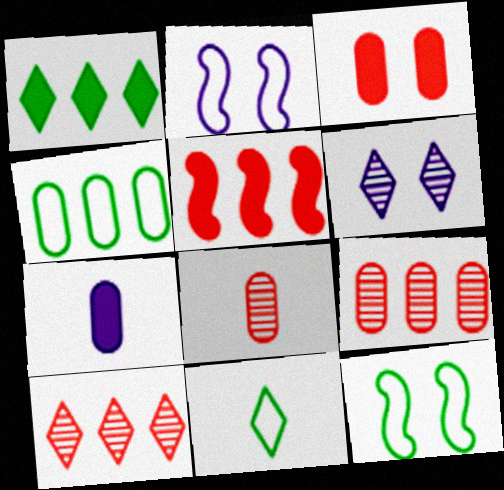[[1, 2, 8], 
[3, 6, 12], 
[4, 11, 12], 
[7, 10, 12]]